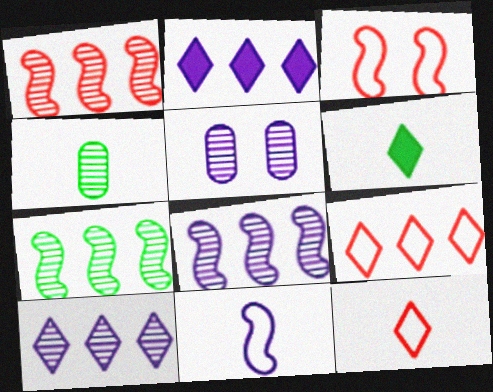[[1, 7, 8], 
[2, 3, 4], 
[2, 5, 11]]